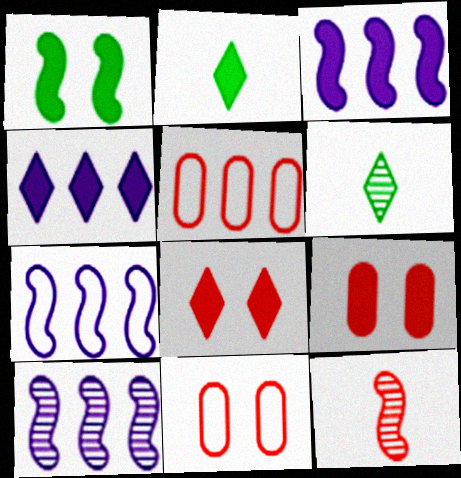[[1, 7, 12], 
[2, 3, 9], 
[2, 4, 8], 
[2, 10, 11], 
[3, 6, 11], 
[3, 7, 10], 
[5, 8, 12], 
[6, 7, 9]]